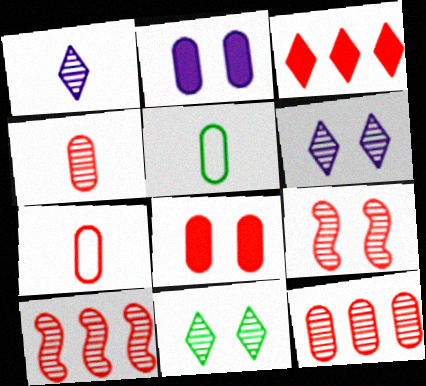[[2, 5, 12], 
[3, 7, 9], 
[7, 8, 12]]